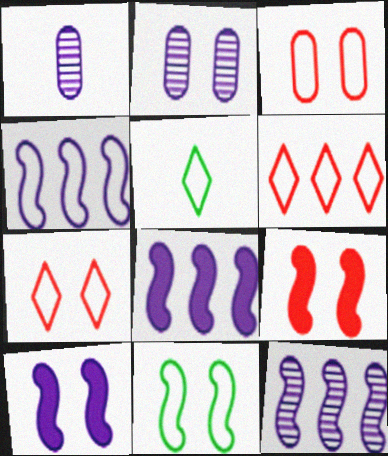[[3, 4, 5], 
[4, 8, 12]]